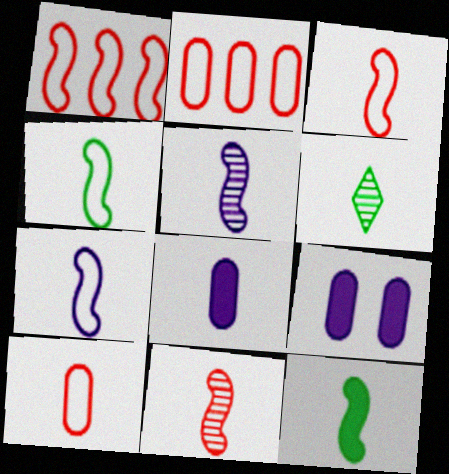[[1, 6, 9], 
[3, 4, 7], 
[3, 5, 12], 
[3, 6, 8], 
[7, 11, 12]]